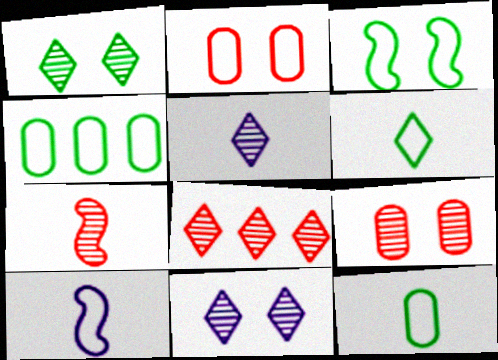[[1, 5, 8], 
[3, 4, 6], 
[7, 8, 9]]